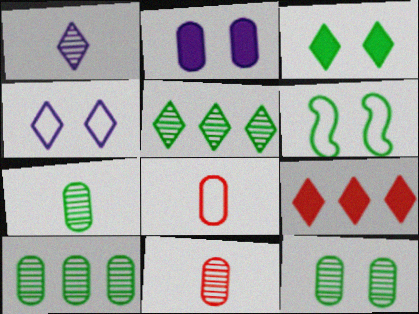[[2, 8, 10], 
[3, 6, 12], 
[7, 10, 12]]